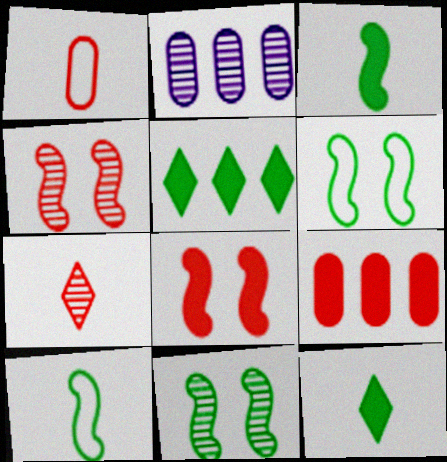[[2, 7, 11]]